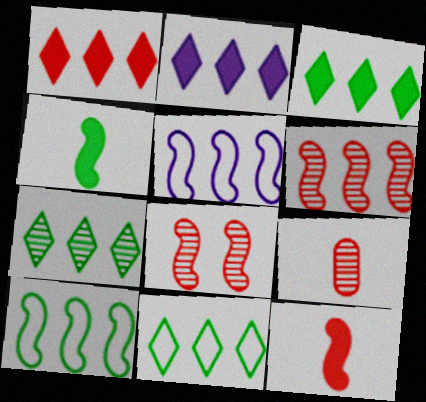[[1, 2, 3], 
[3, 7, 11], 
[4, 5, 8]]